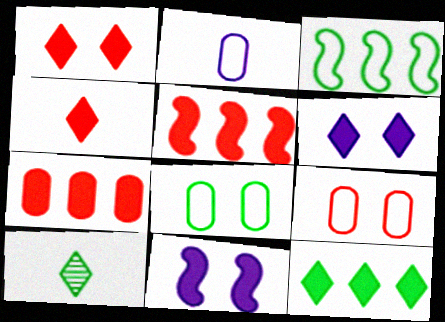[[4, 6, 12]]